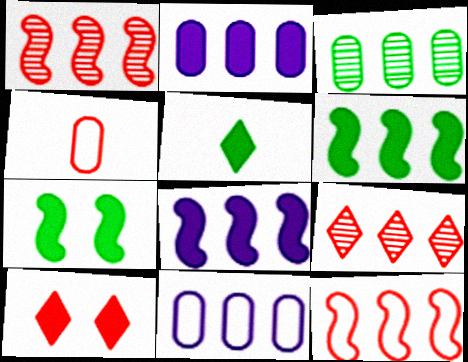[[1, 4, 10], 
[6, 9, 11]]